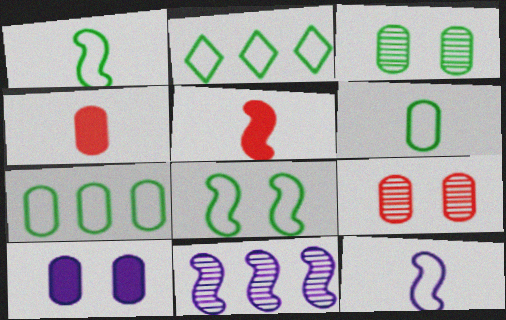[[2, 6, 8], 
[5, 8, 11]]